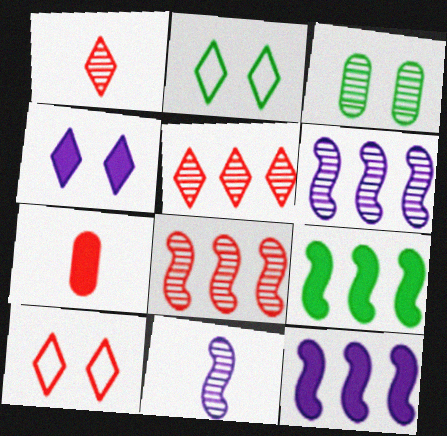[[1, 3, 6], 
[2, 6, 7], 
[3, 5, 11], 
[4, 7, 9], 
[7, 8, 10]]